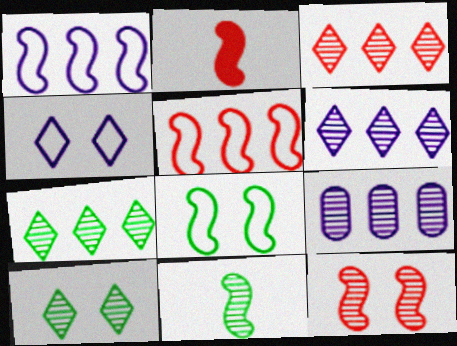[[2, 5, 12], 
[3, 6, 7]]